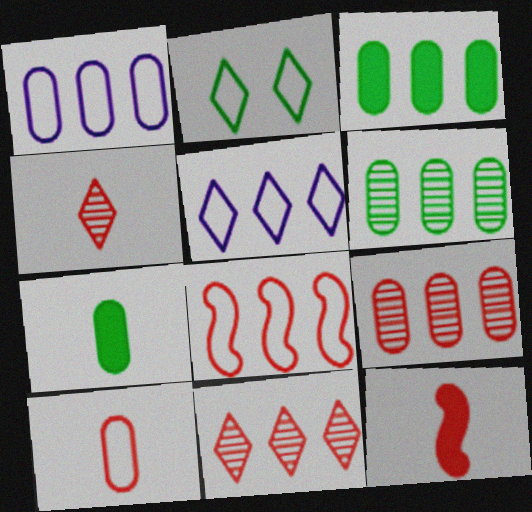[[1, 3, 9], 
[4, 10, 12]]